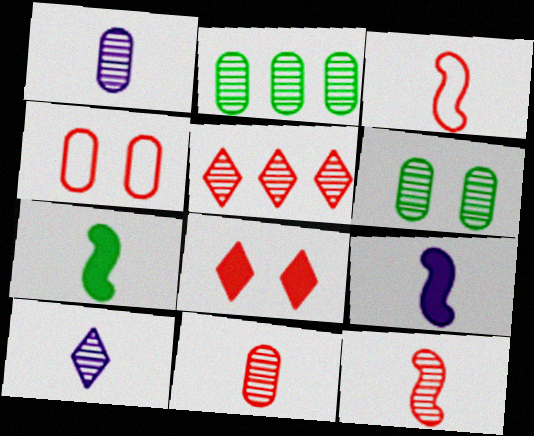[]